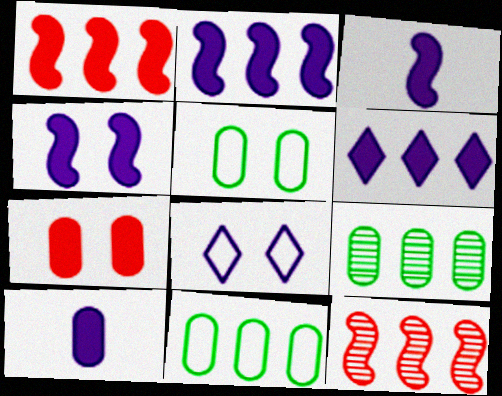[[2, 3, 4], 
[4, 6, 10], 
[6, 11, 12]]